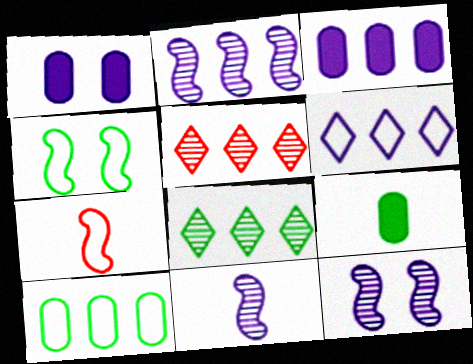[[1, 6, 11], 
[1, 7, 8], 
[2, 3, 6], 
[2, 11, 12], 
[4, 8, 9]]